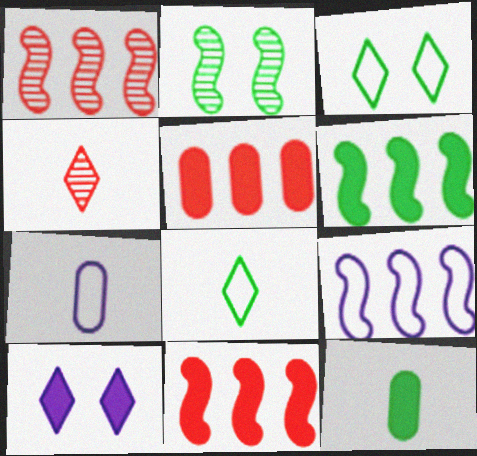[[1, 6, 9], 
[10, 11, 12]]